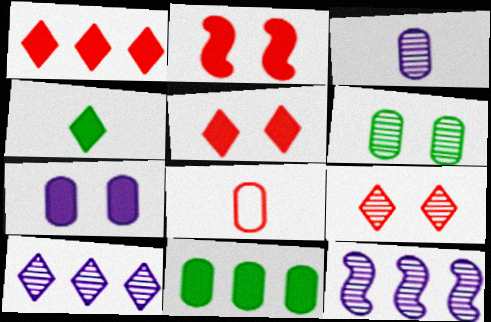[]